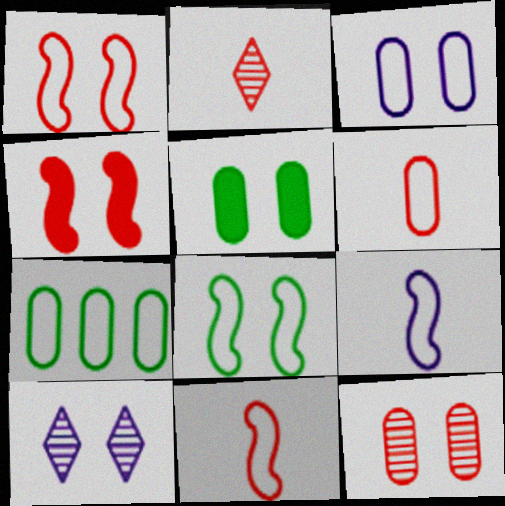[[1, 5, 10], 
[3, 5, 12], 
[3, 6, 7]]